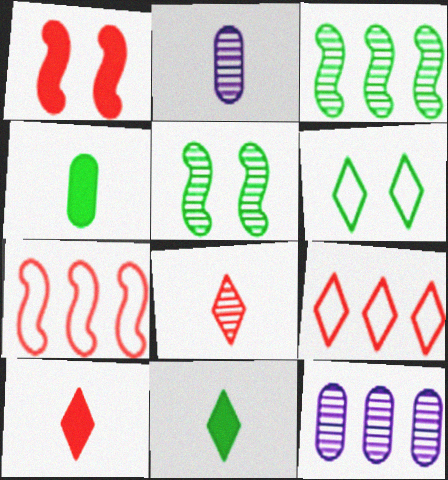[[3, 4, 6], 
[5, 8, 12]]